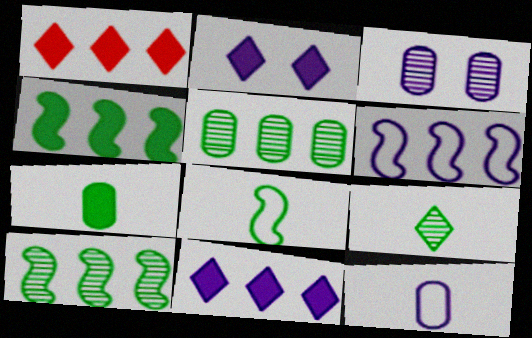[[1, 3, 8], 
[1, 5, 6], 
[7, 8, 9]]